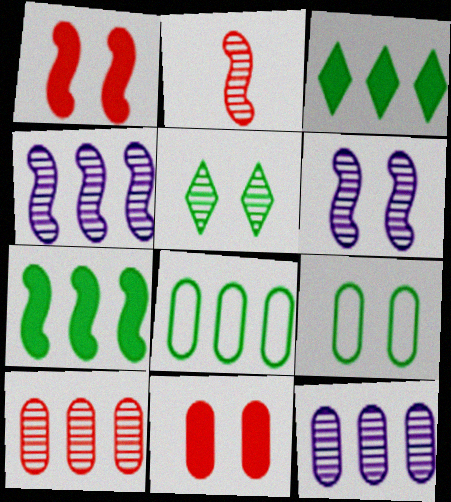[[2, 5, 12]]